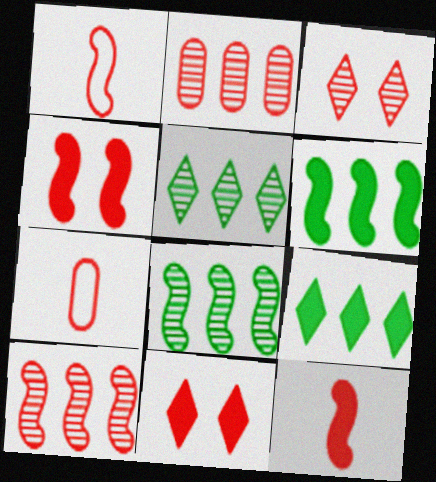[[1, 2, 11], 
[1, 4, 10], 
[7, 10, 11]]